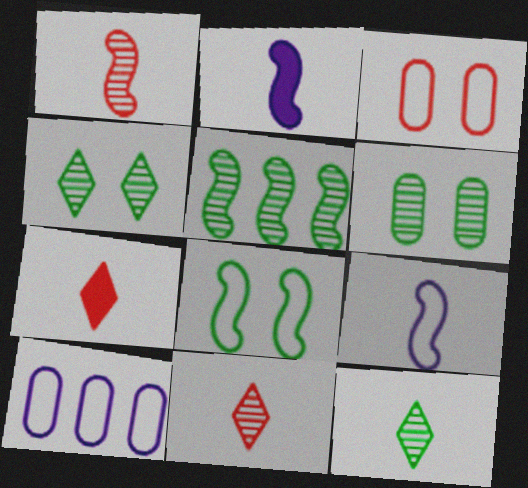[[5, 6, 12]]